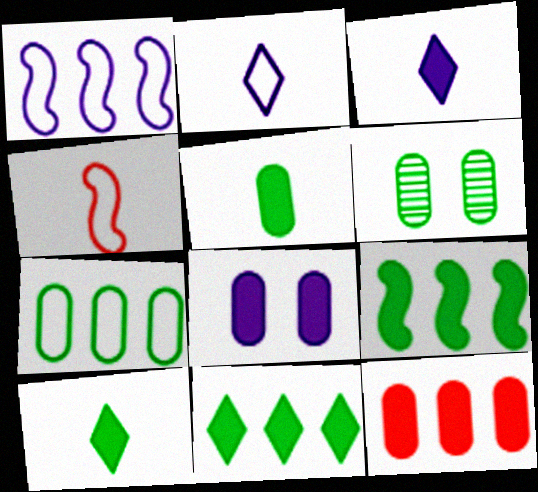[[5, 6, 7], 
[5, 8, 12]]